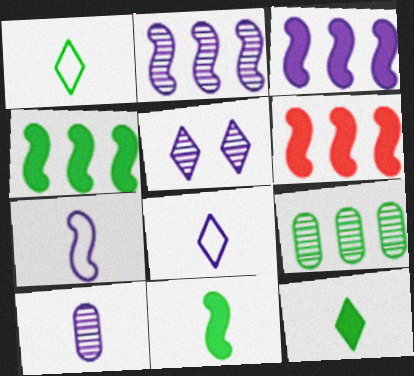[[2, 5, 10], 
[3, 4, 6]]